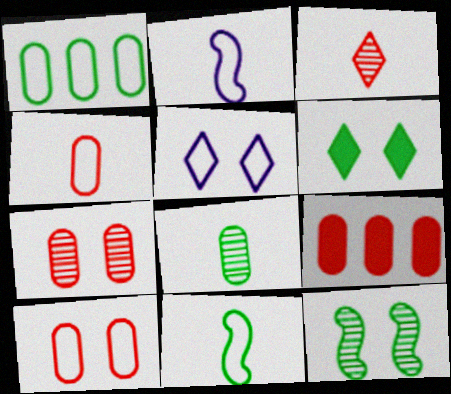[[4, 7, 9]]